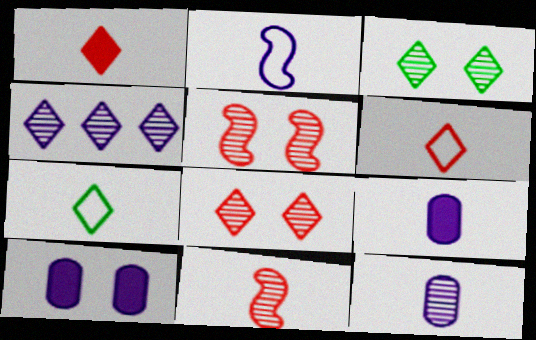[[2, 4, 10], 
[7, 9, 11]]